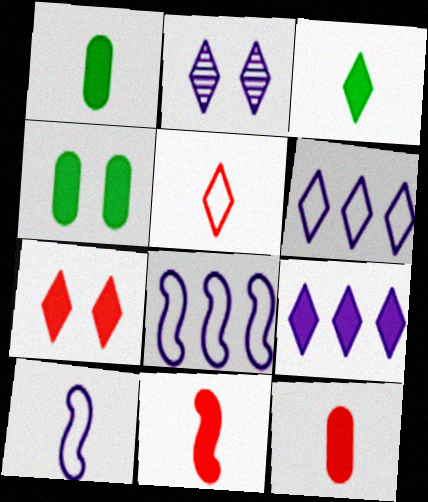[[3, 7, 9], 
[4, 9, 11]]